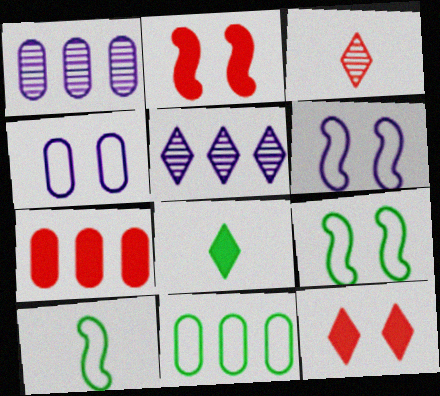[[1, 7, 11], 
[1, 10, 12]]